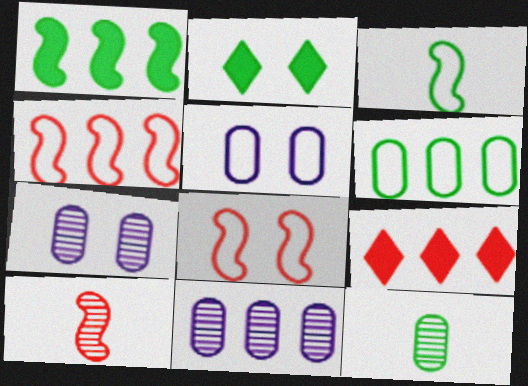[[2, 7, 8], 
[3, 7, 9]]